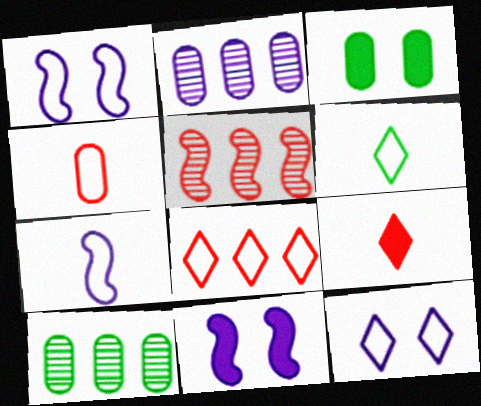[[1, 9, 10], 
[2, 3, 4], 
[4, 6, 7], 
[6, 8, 12]]